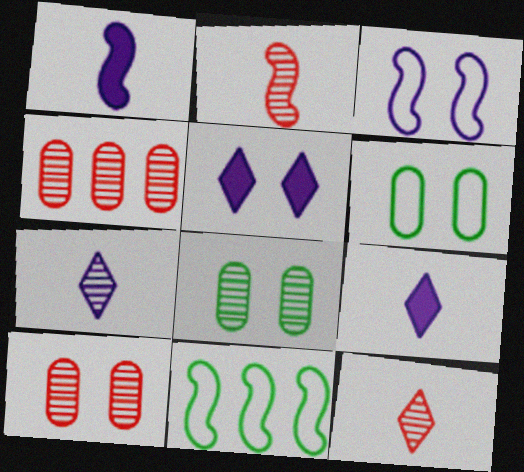[[9, 10, 11]]